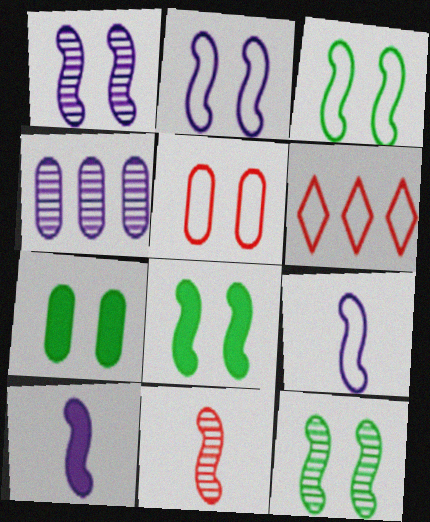[[3, 8, 12]]